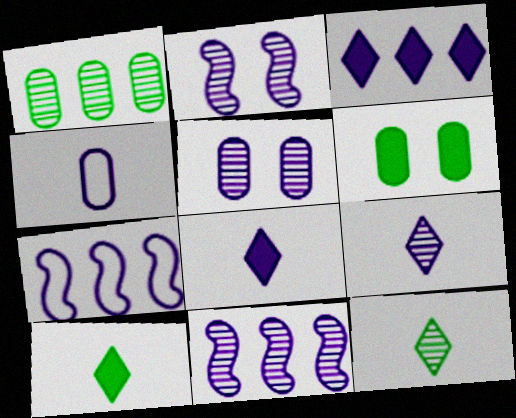[[2, 3, 4], 
[5, 7, 8], 
[5, 9, 11]]